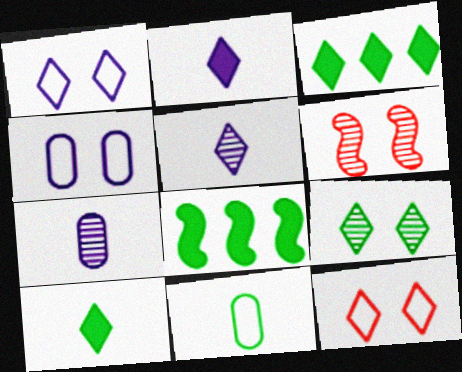[[3, 5, 12], 
[7, 8, 12], 
[8, 9, 11]]